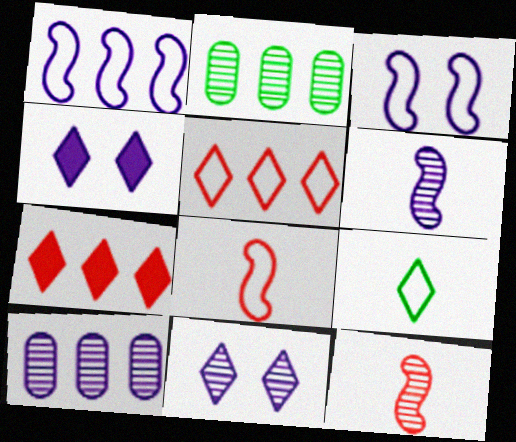[[1, 2, 7], 
[2, 4, 8], 
[2, 11, 12], 
[6, 10, 11], 
[7, 9, 11]]